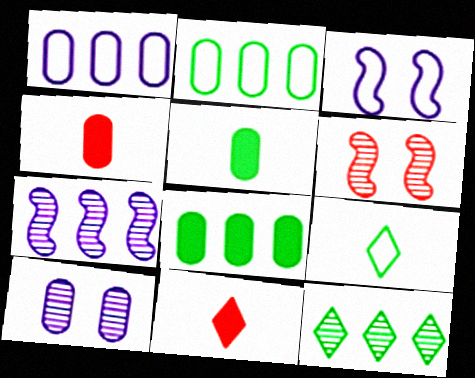[[2, 4, 10], 
[3, 4, 12]]